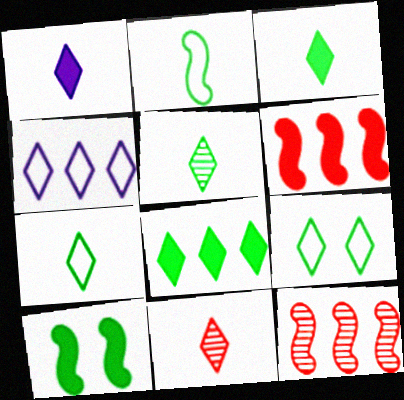[[1, 7, 11], 
[3, 5, 7], 
[5, 8, 9]]